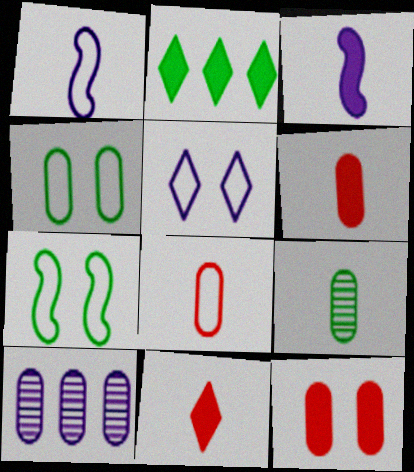[[1, 9, 11], 
[2, 3, 12], 
[2, 7, 9], 
[3, 5, 10], 
[4, 6, 10], 
[7, 10, 11]]